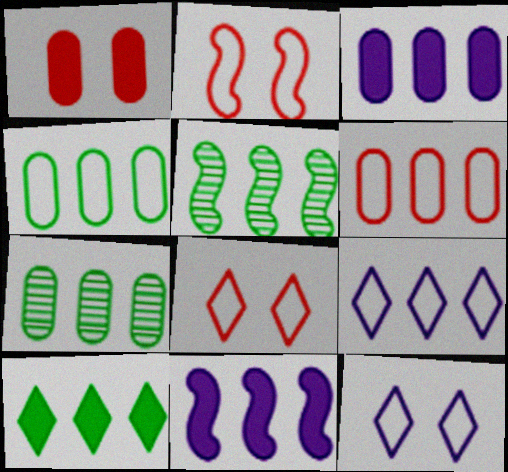[[3, 6, 7], 
[4, 5, 10]]